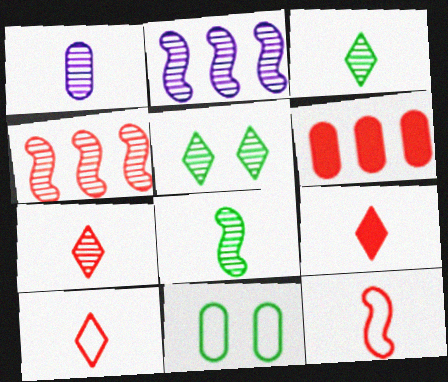[[1, 4, 5], 
[1, 6, 11], 
[1, 7, 8], 
[2, 9, 11], 
[7, 9, 10]]